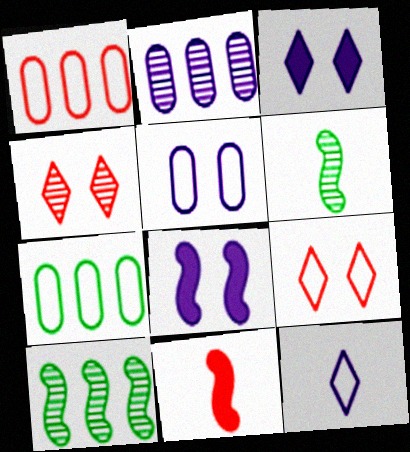[[1, 3, 6], 
[1, 4, 11], 
[2, 4, 6], 
[2, 8, 12]]